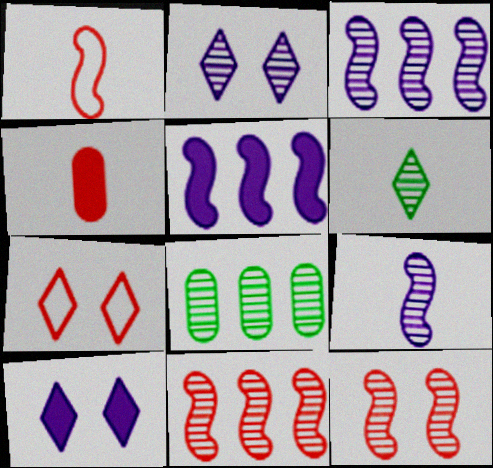[[1, 8, 10], 
[4, 7, 11]]